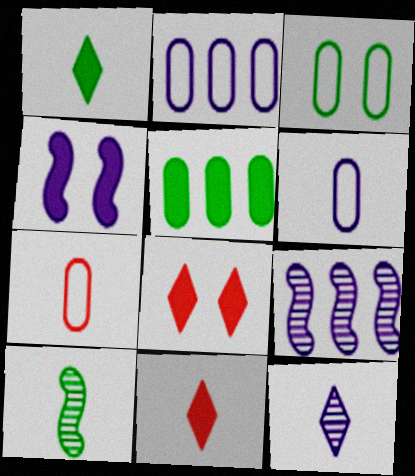[[2, 3, 7], 
[2, 4, 12], 
[2, 8, 10], 
[3, 9, 11], 
[4, 5, 11], 
[6, 10, 11]]